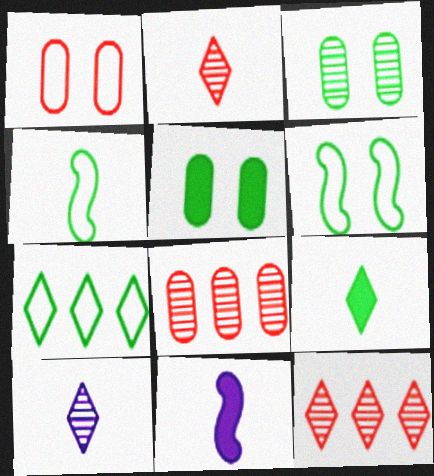[]